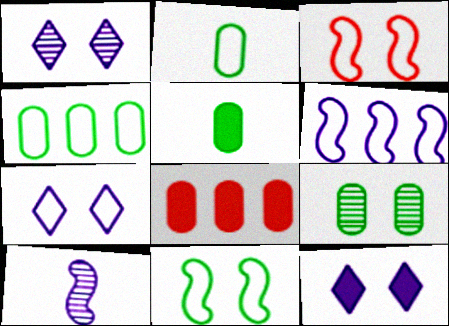[[1, 7, 12], 
[3, 9, 12], 
[4, 5, 9]]